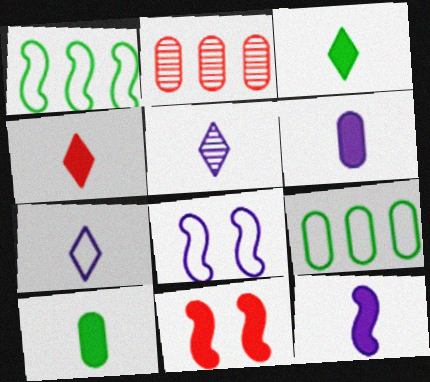[[2, 3, 8], 
[4, 10, 12], 
[5, 9, 11]]